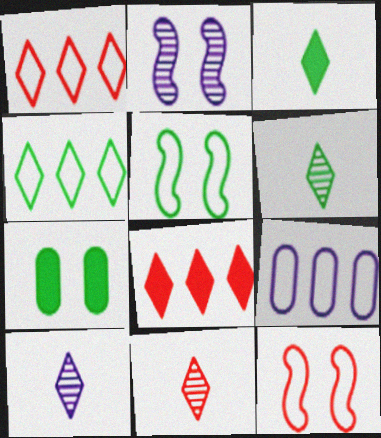[[6, 10, 11]]